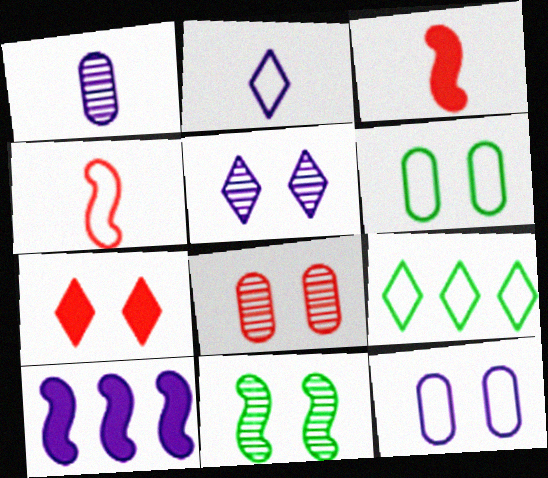[[4, 9, 12], 
[4, 10, 11], 
[5, 8, 11], 
[7, 11, 12]]